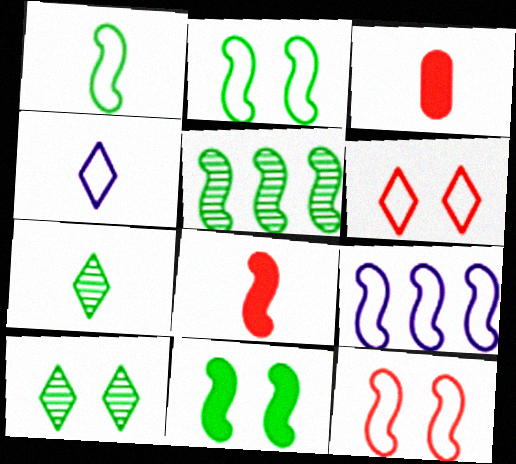[[1, 5, 11], 
[1, 9, 12], 
[3, 9, 10]]